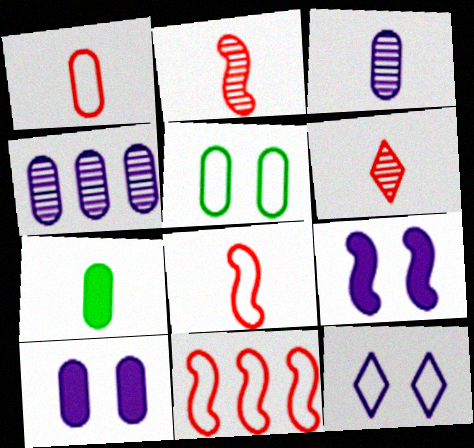[[1, 3, 7]]